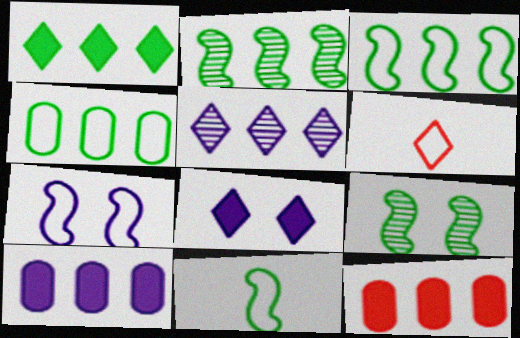[[1, 2, 4], 
[3, 5, 12], 
[4, 6, 7], 
[6, 9, 10]]